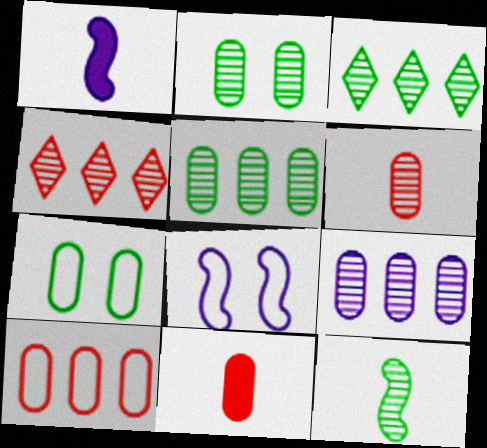[[1, 4, 7], 
[2, 3, 12], 
[2, 6, 9], 
[3, 8, 11], 
[7, 9, 11]]